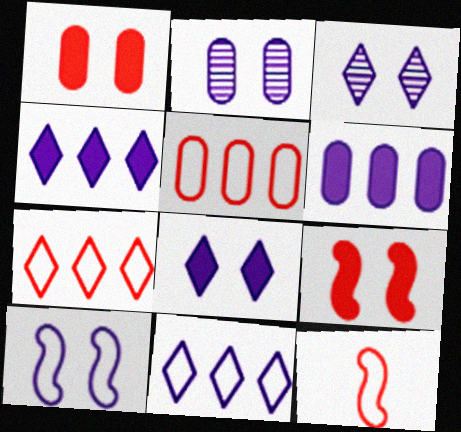[[2, 8, 10]]